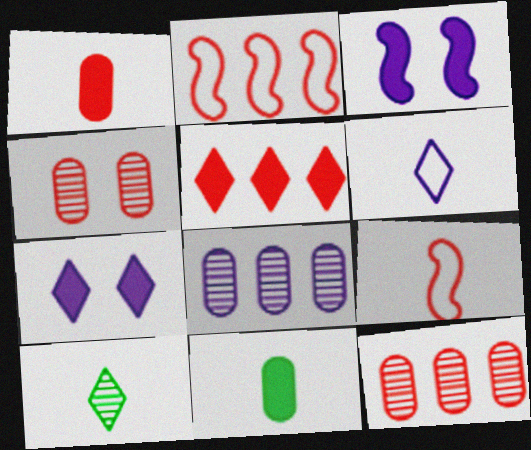[[2, 5, 12], 
[3, 5, 11], 
[3, 6, 8], 
[4, 5, 9]]